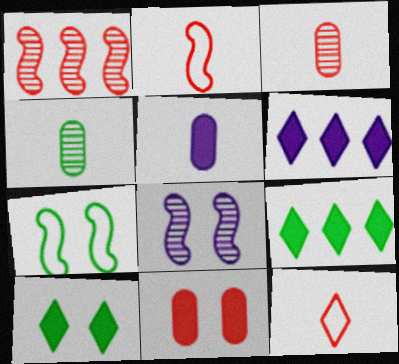[[1, 11, 12], 
[3, 6, 7], 
[4, 7, 9]]